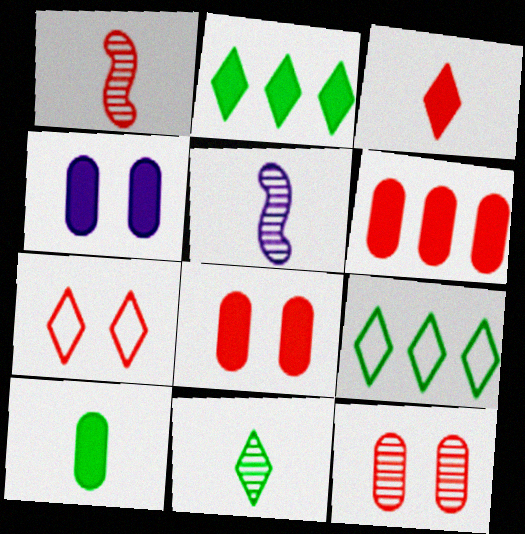[[1, 4, 9], 
[1, 6, 7], 
[4, 6, 10], 
[5, 8, 9]]